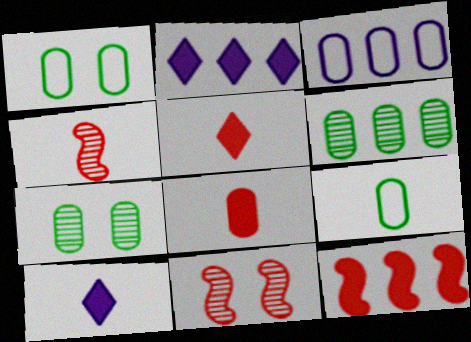[[1, 2, 4], 
[2, 9, 11], 
[3, 7, 8], 
[4, 9, 10]]